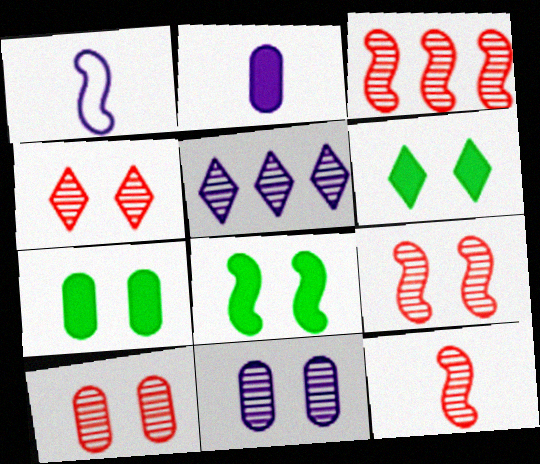[[1, 3, 8], 
[3, 9, 12], 
[4, 9, 10], 
[6, 7, 8]]